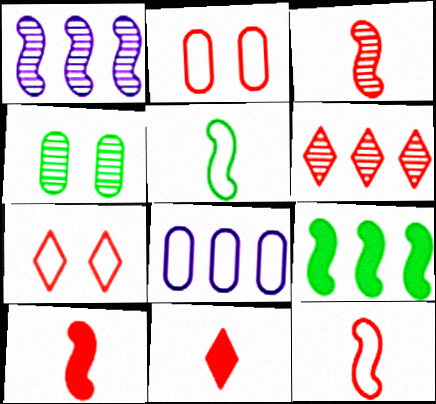[[2, 6, 10], 
[3, 10, 12], 
[5, 7, 8], 
[6, 7, 11], 
[6, 8, 9]]